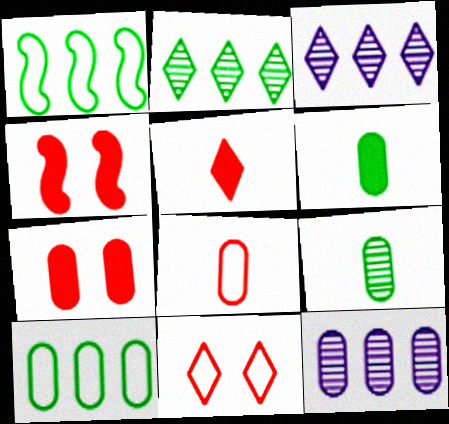[]